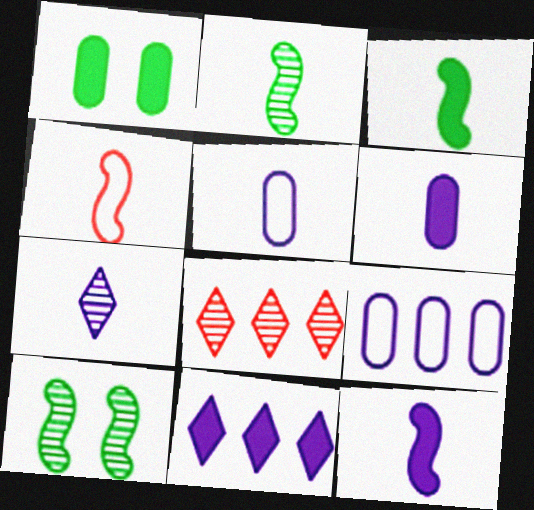[[2, 4, 12], 
[5, 7, 12]]